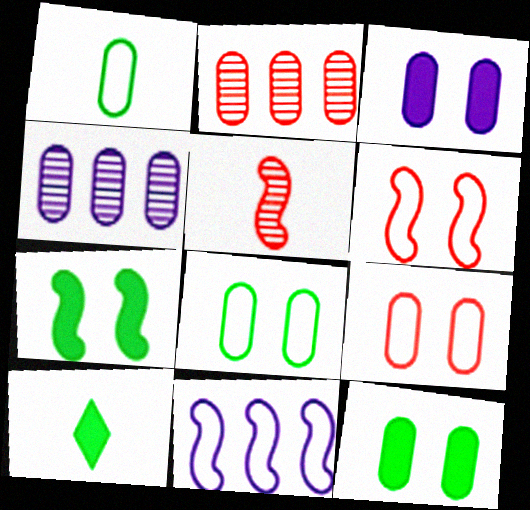[[1, 2, 3], 
[4, 6, 10], 
[5, 7, 11]]